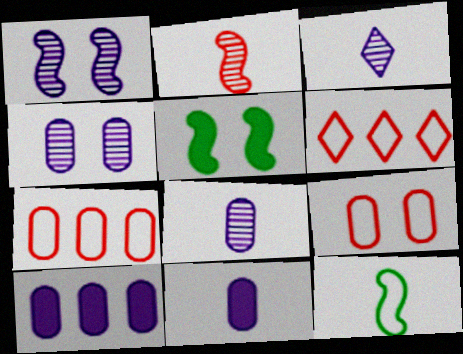[[3, 5, 7], 
[5, 6, 8]]